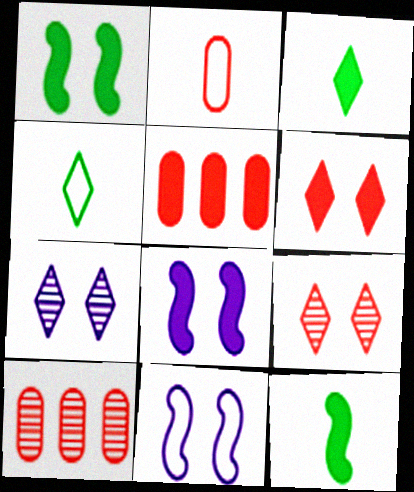[[3, 5, 8], 
[3, 10, 11], 
[4, 8, 10]]